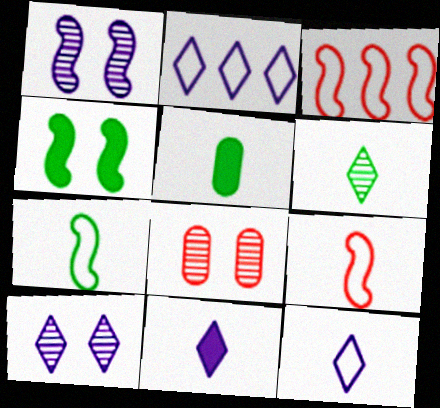[[2, 10, 11], 
[3, 5, 10], 
[5, 6, 7]]